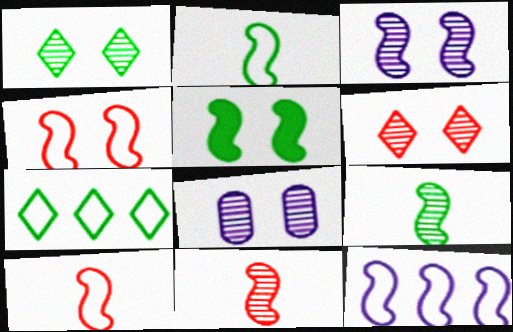[[2, 4, 12], 
[3, 4, 5], 
[5, 11, 12]]